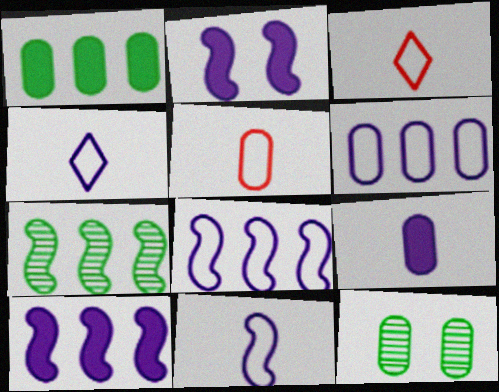[[3, 10, 12]]